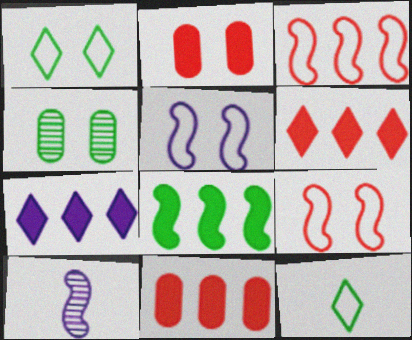[[1, 10, 11], 
[4, 8, 12], 
[7, 8, 11], 
[8, 9, 10]]